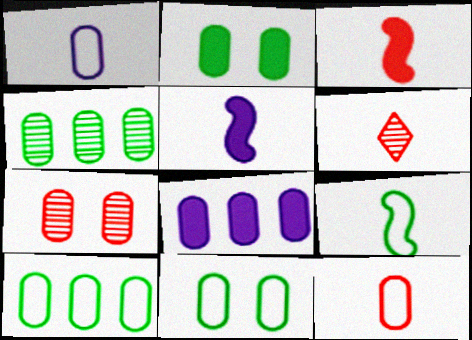[[3, 6, 12]]